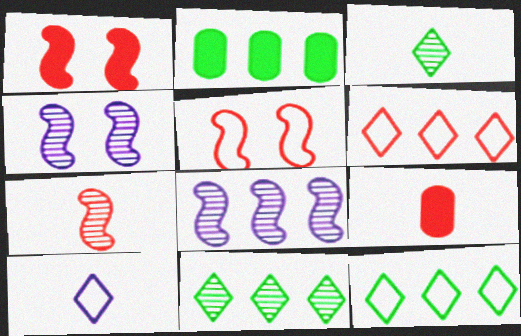[[2, 6, 8], 
[4, 9, 12]]